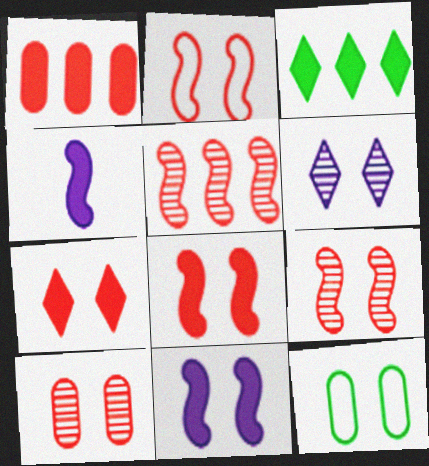[[2, 7, 10], 
[2, 8, 9], 
[6, 8, 12]]